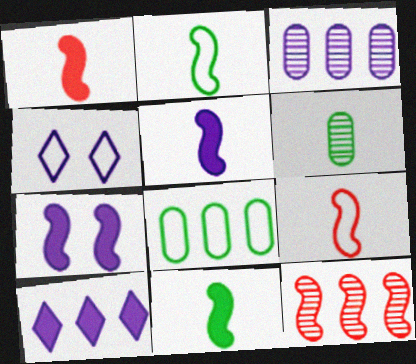[[1, 5, 11], 
[2, 7, 12], 
[3, 4, 5], 
[4, 8, 9], 
[8, 10, 12]]